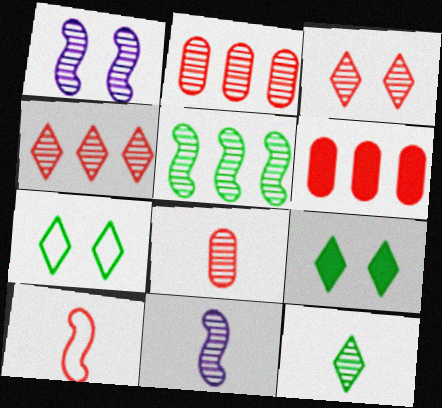[[1, 2, 12], 
[3, 6, 10], 
[6, 7, 11], 
[8, 11, 12]]